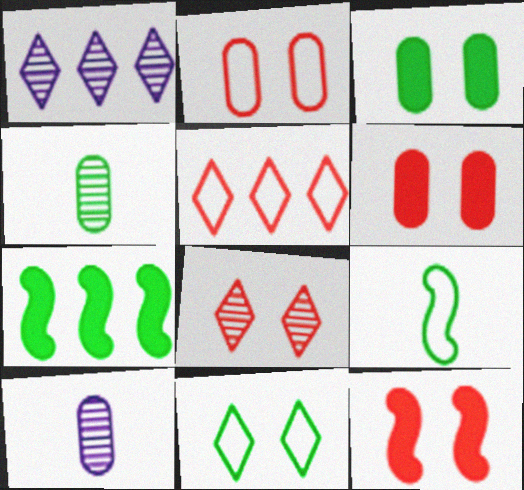[[1, 6, 9], 
[2, 8, 12], 
[4, 7, 11]]